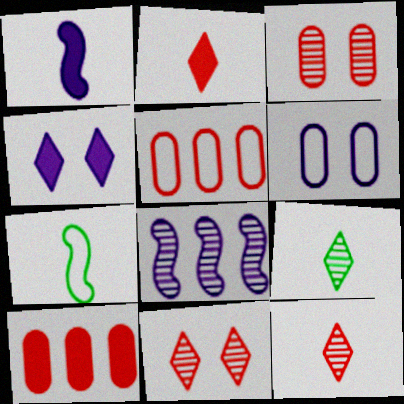[[3, 8, 9]]